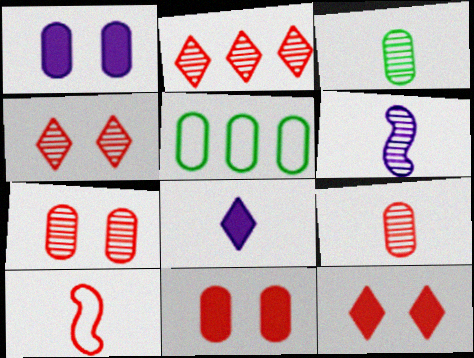[[1, 5, 9], 
[2, 10, 11], 
[3, 8, 10], 
[5, 6, 12]]